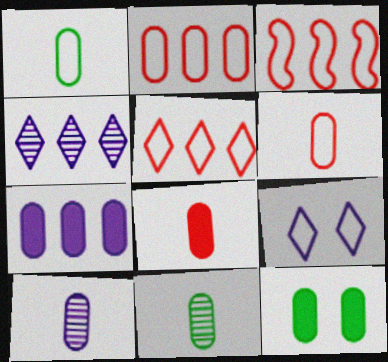[[1, 3, 9], 
[1, 8, 10], 
[2, 3, 5], 
[2, 10, 12], 
[7, 8, 12]]